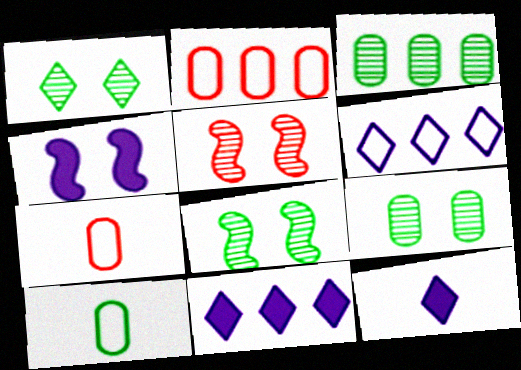[[1, 8, 9], 
[2, 8, 12], 
[5, 10, 11], 
[7, 8, 11]]